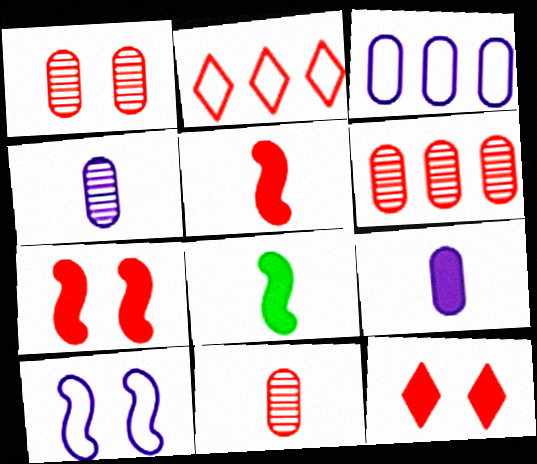[[1, 2, 5], 
[1, 6, 11], 
[2, 7, 11]]